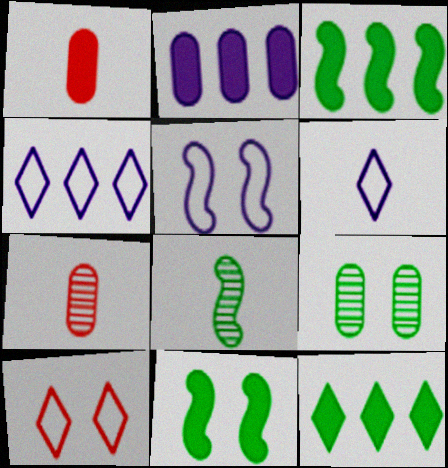[[1, 6, 8], 
[2, 8, 10], 
[4, 7, 11], 
[5, 7, 12]]